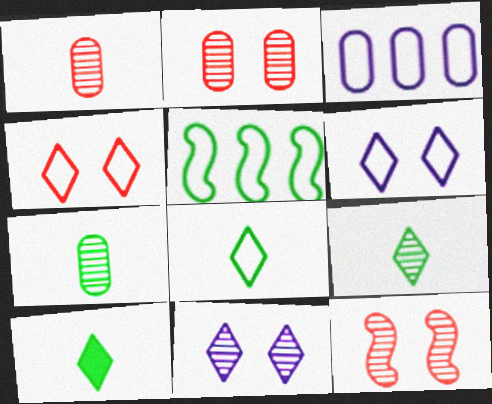[[3, 10, 12], 
[8, 9, 10]]